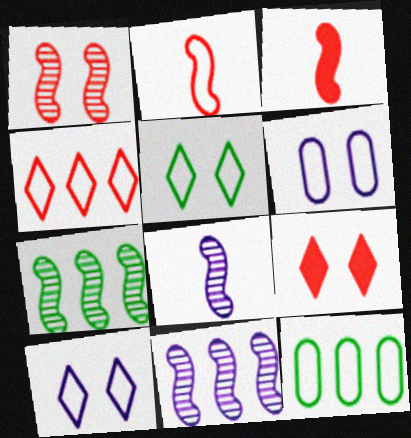[[1, 7, 8], 
[2, 10, 12], 
[8, 9, 12]]